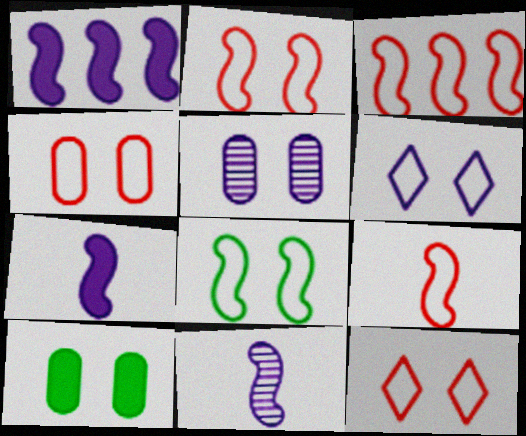[[2, 3, 9], 
[2, 4, 12], 
[4, 5, 10], 
[4, 6, 8]]